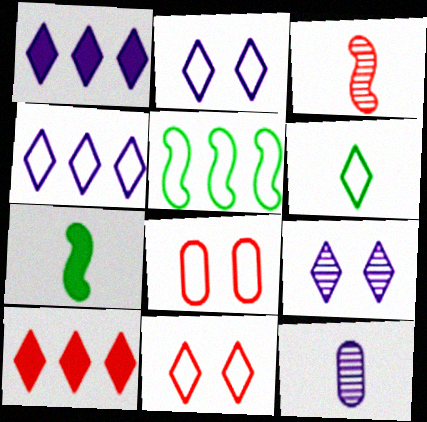[[3, 8, 10], 
[4, 6, 11], 
[6, 9, 10]]